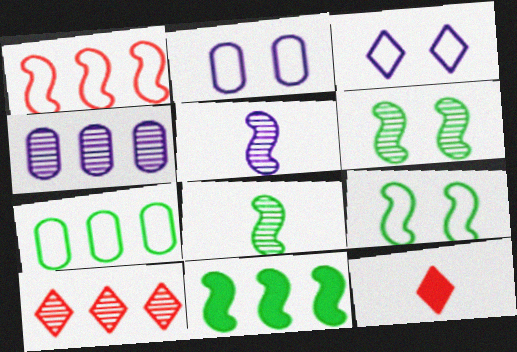[[4, 9, 12], 
[8, 9, 11]]